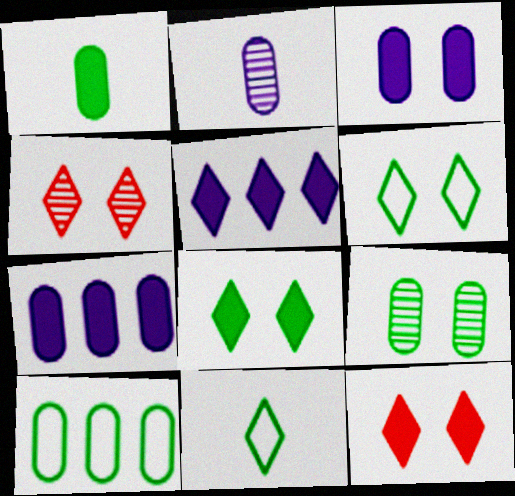[[1, 9, 10], 
[4, 5, 11]]